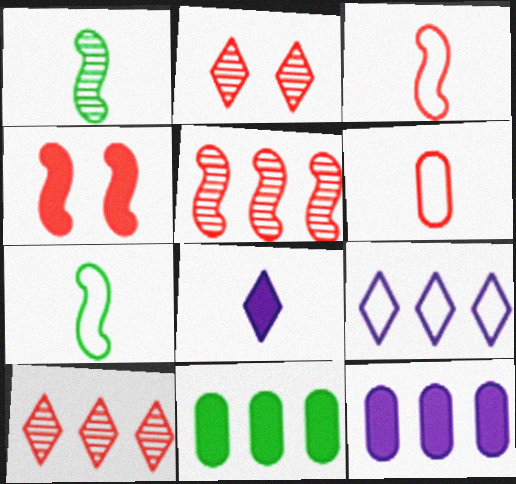[[1, 6, 8], 
[2, 7, 12], 
[3, 4, 5], 
[4, 6, 10], 
[4, 8, 11], 
[5, 9, 11]]